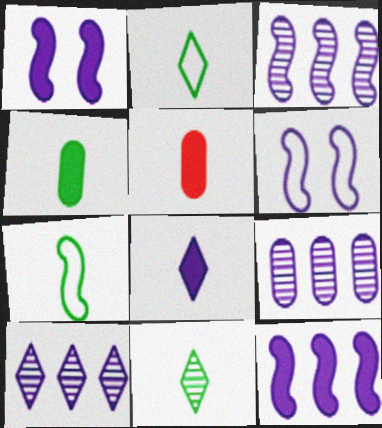[[3, 9, 10], 
[4, 7, 11], 
[6, 8, 9]]